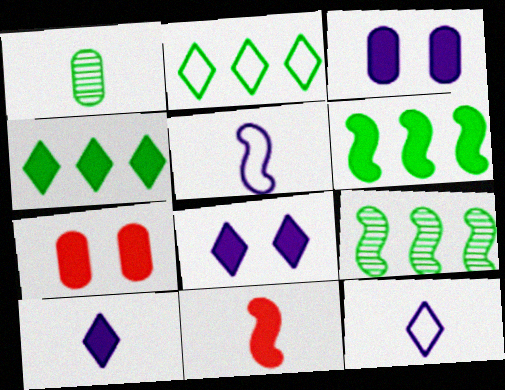[[1, 11, 12], 
[3, 4, 11], 
[6, 7, 10], 
[7, 9, 12]]